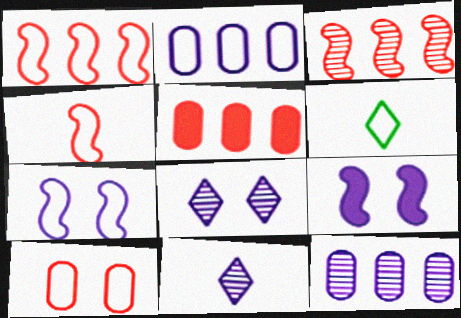[[2, 9, 11]]